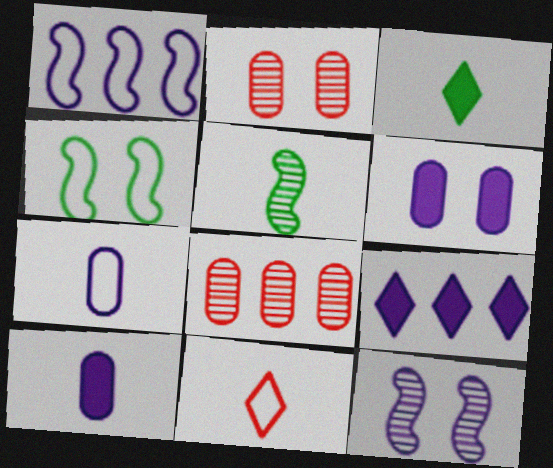[[1, 2, 3], 
[5, 10, 11], 
[7, 9, 12]]